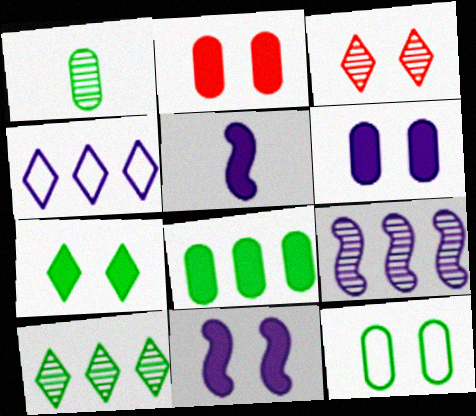[[1, 3, 9], 
[1, 8, 12], 
[2, 7, 11], 
[3, 11, 12]]